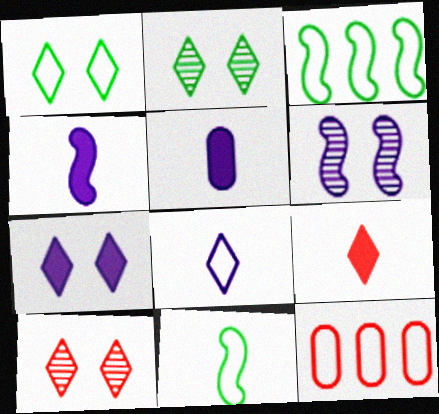[[1, 7, 10], 
[2, 4, 12], 
[3, 5, 10]]